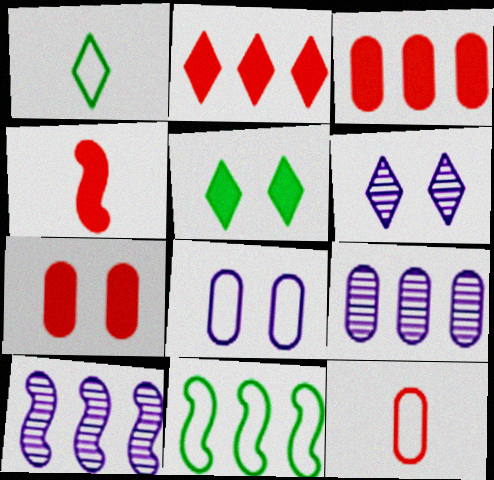[[1, 2, 6], 
[1, 7, 10], 
[2, 4, 7], 
[2, 9, 11], 
[5, 10, 12]]